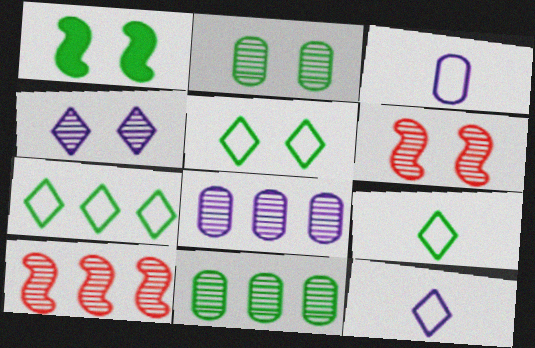[[1, 2, 5], 
[1, 9, 11], 
[2, 4, 6], 
[5, 7, 9]]